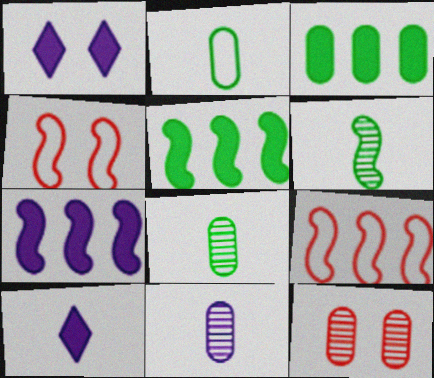[[1, 8, 9], 
[4, 6, 7]]